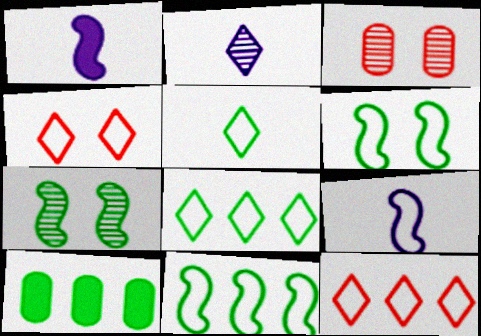[[1, 3, 8], 
[5, 7, 10]]